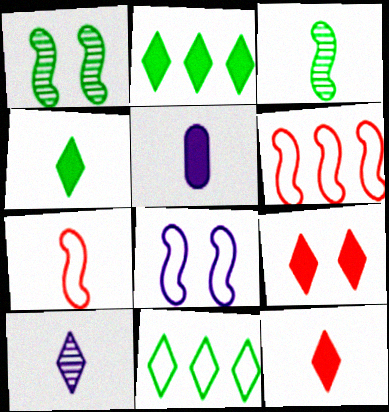[[9, 10, 11]]